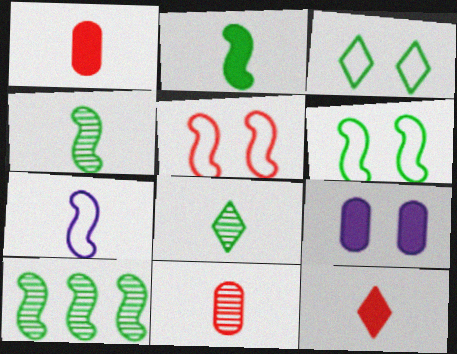[[1, 7, 8], 
[2, 6, 10]]